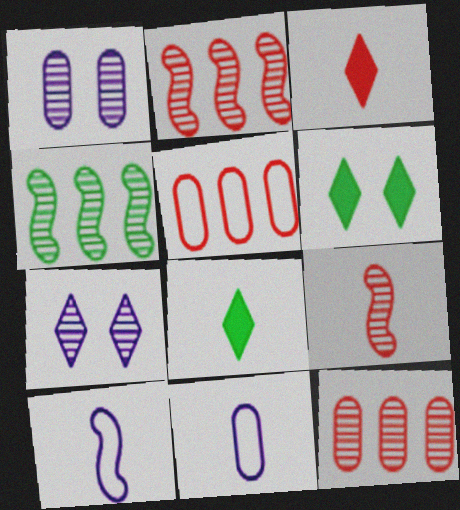[[2, 6, 11], 
[6, 10, 12], 
[8, 9, 11]]